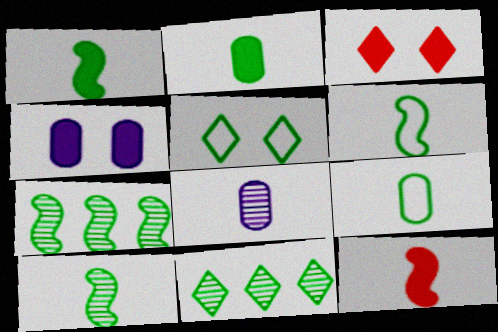[[1, 6, 10], 
[2, 5, 7]]